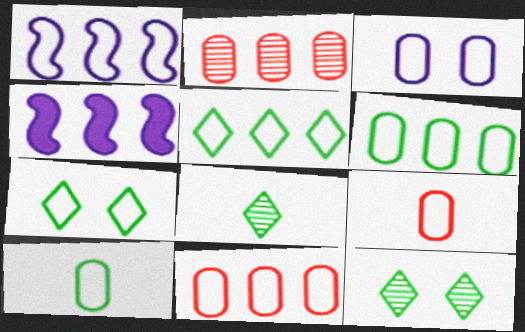[[1, 5, 11], 
[1, 7, 9], 
[2, 4, 5], 
[3, 6, 9], 
[3, 10, 11], 
[4, 9, 12]]